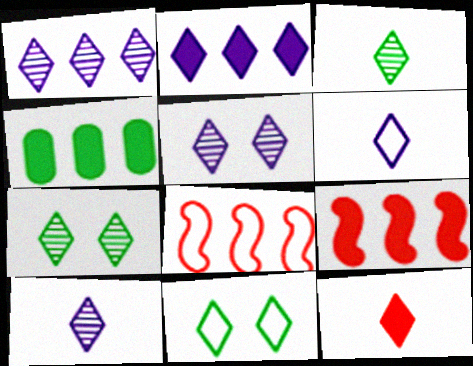[[1, 4, 8], 
[1, 5, 10], 
[1, 11, 12], 
[2, 4, 9], 
[2, 5, 6], 
[3, 6, 12]]